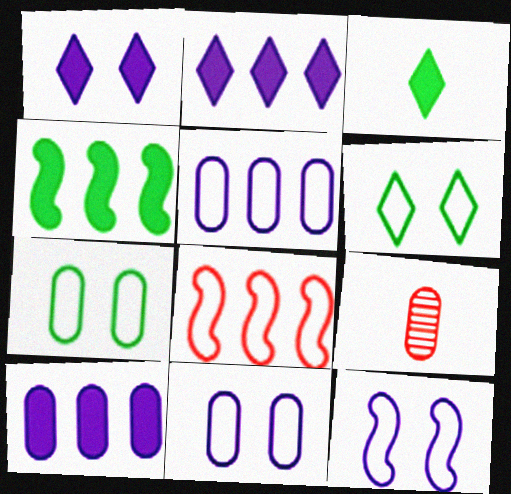[[7, 9, 10]]